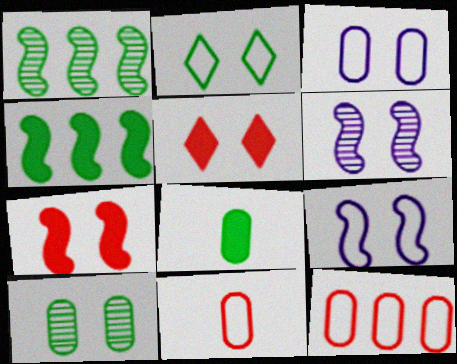[[1, 2, 8], 
[5, 9, 10]]